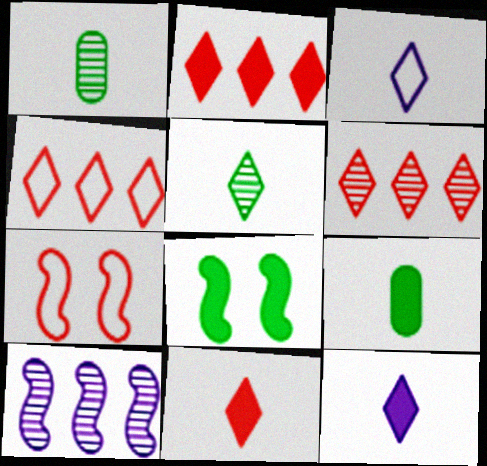[[2, 4, 6], 
[3, 5, 11]]